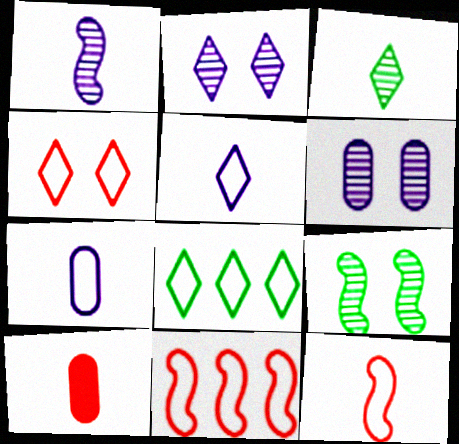[[4, 5, 8]]